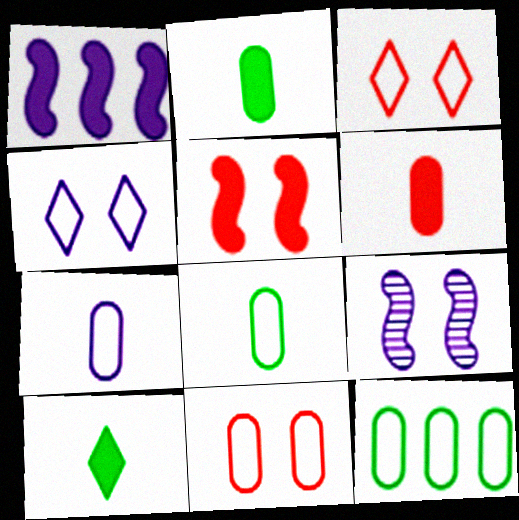[[7, 11, 12]]